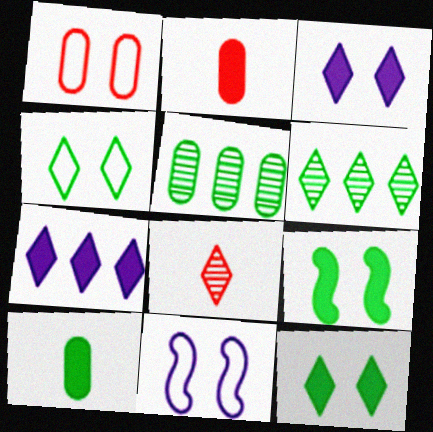[[1, 4, 11], 
[2, 6, 11], 
[2, 7, 9], 
[4, 7, 8]]